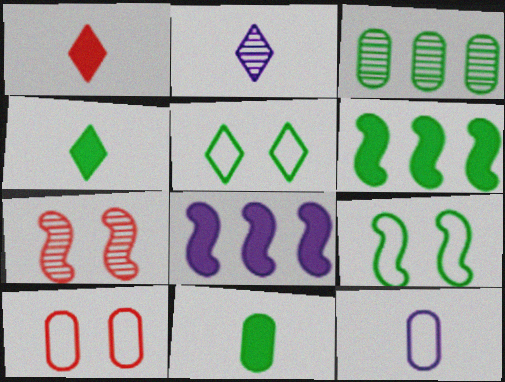[[2, 3, 7], 
[2, 6, 10], 
[3, 4, 9]]